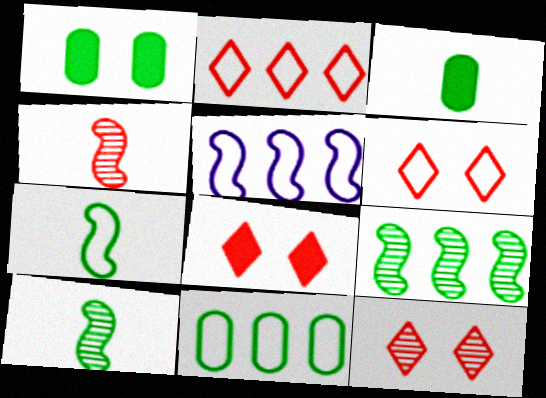[[2, 5, 11], 
[3, 5, 12], 
[6, 8, 12]]